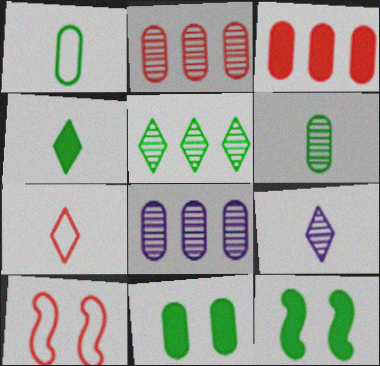[[1, 5, 12], 
[4, 7, 9], 
[4, 8, 10], 
[7, 8, 12]]